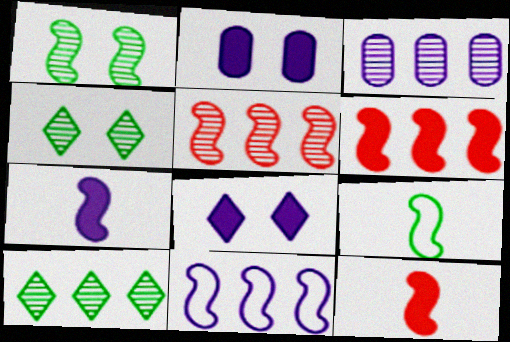[[1, 11, 12], 
[3, 5, 10]]